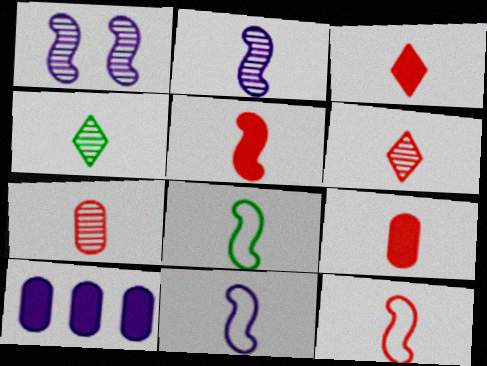[[2, 4, 7], 
[2, 5, 8], 
[3, 5, 9], 
[3, 7, 12], 
[4, 9, 11], 
[6, 9, 12], 
[8, 11, 12]]